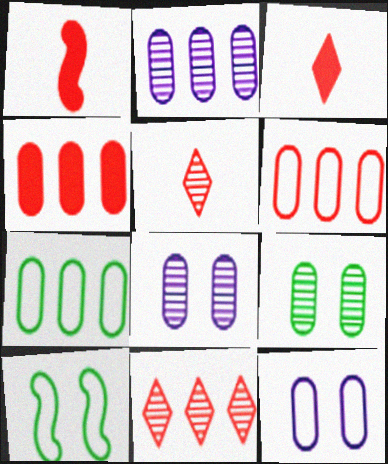[[2, 3, 10], 
[2, 4, 7]]